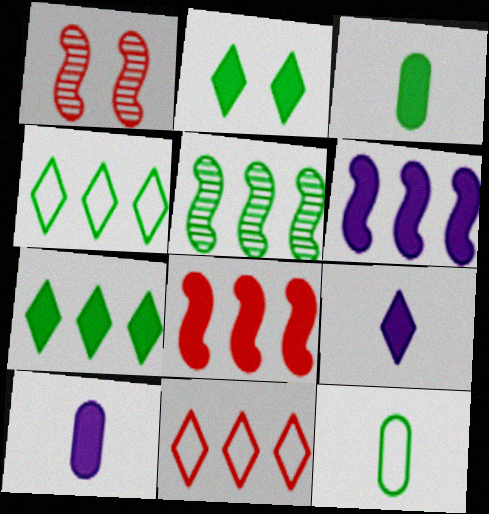[[1, 4, 10], 
[2, 5, 12], 
[2, 8, 10]]